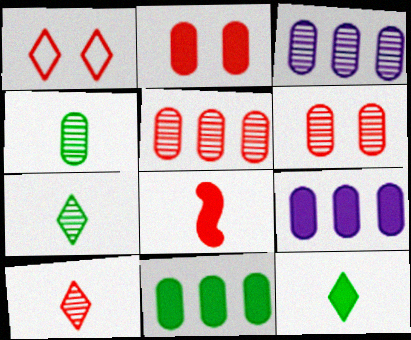[[1, 5, 8], 
[3, 4, 6]]